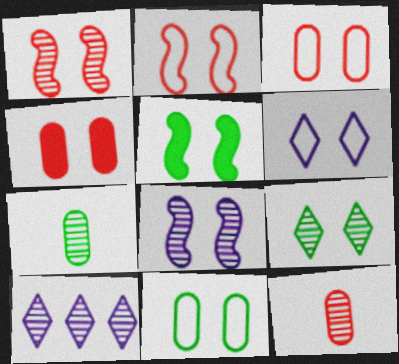[[1, 7, 10], 
[2, 5, 8], 
[2, 6, 11], 
[5, 9, 11]]